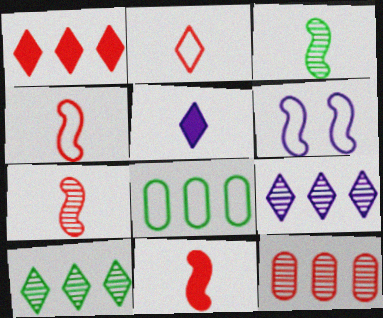[[2, 6, 8], 
[4, 7, 11]]